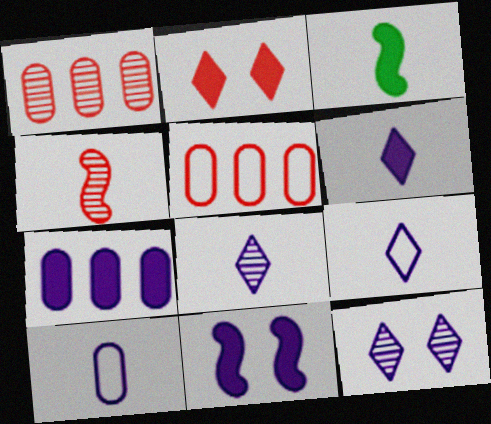[[2, 3, 7], 
[2, 4, 5], 
[3, 5, 12], 
[6, 7, 11], 
[6, 8, 9]]